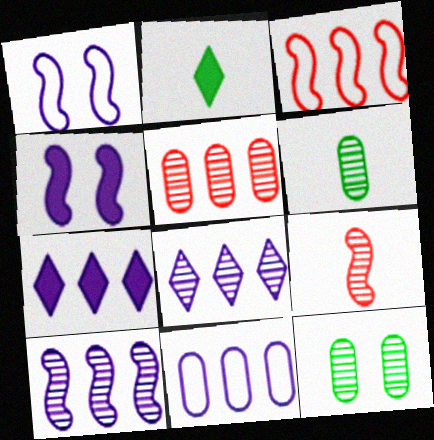[[1, 2, 5], 
[7, 10, 11], 
[8, 9, 12]]